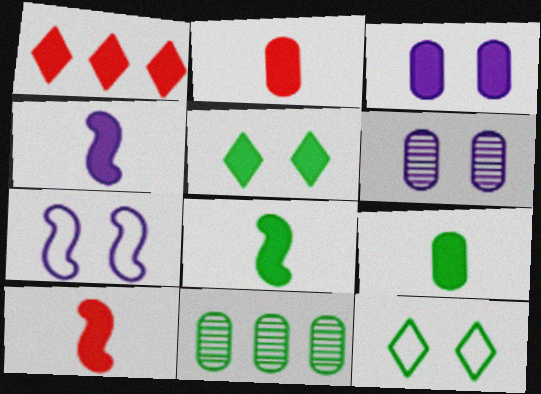[[1, 3, 8], 
[4, 8, 10], 
[8, 11, 12]]